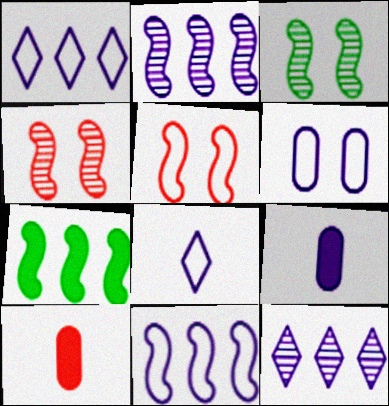[[1, 3, 10], 
[6, 8, 11]]